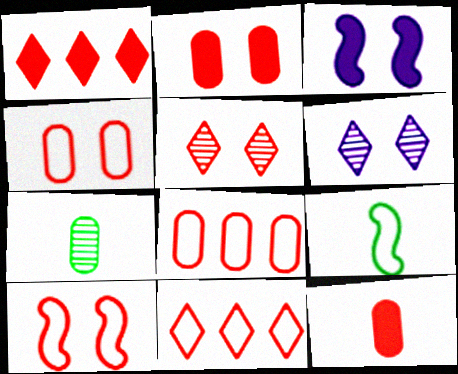[[2, 5, 10], 
[3, 7, 11]]